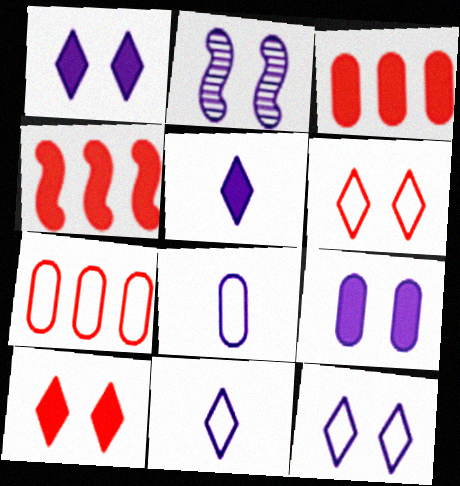[[2, 9, 12]]